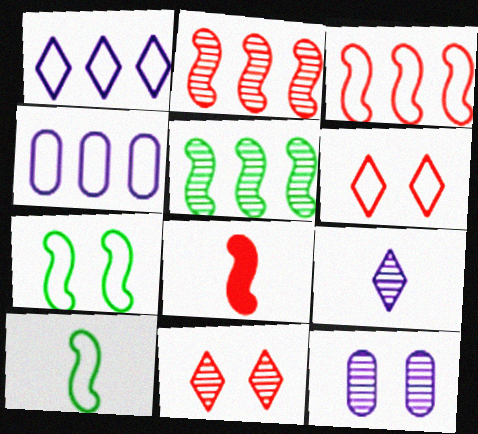[[4, 6, 10]]